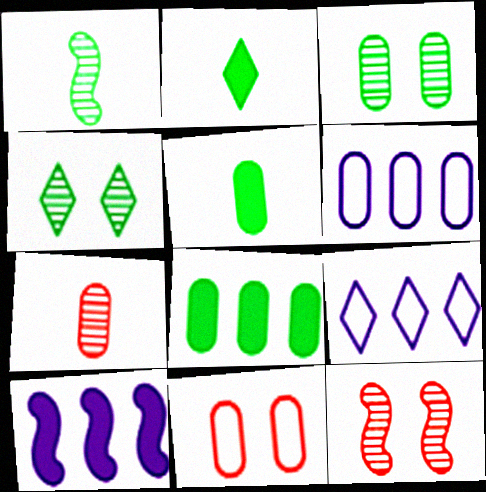[[2, 6, 12], 
[5, 9, 12]]